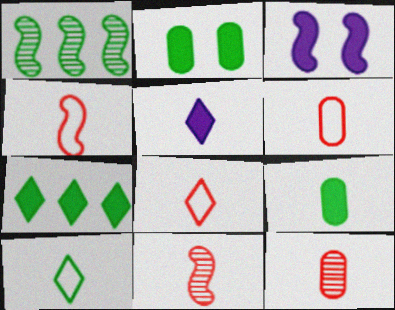[[1, 2, 10], 
[1, 3, 4], 
[4, 6, 8]]